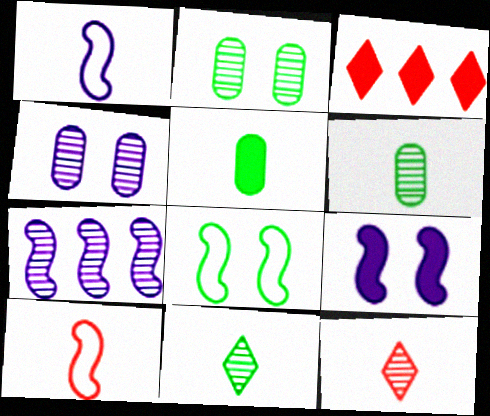[[1, 2, 3], 
[1, 5, 12], 
[1, 7, 9], 
[2, 7, 12], 
[3, 5, 9]]